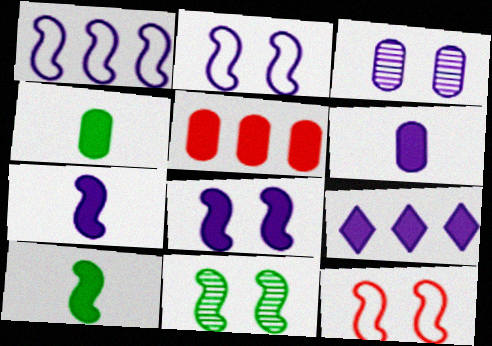[[6, 8, 9], 
[8, 11, 12]]